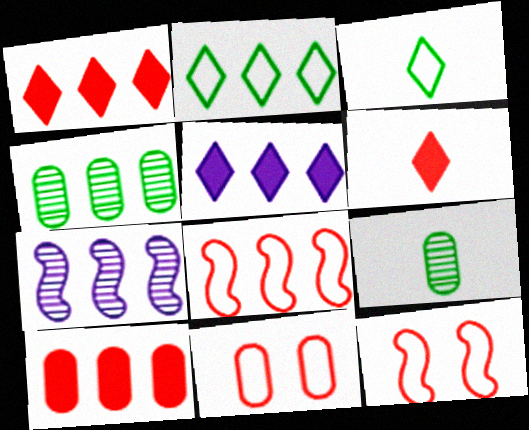[[2, 7, 10], 
[4, 5, 8], 
[5, 9, 12]]